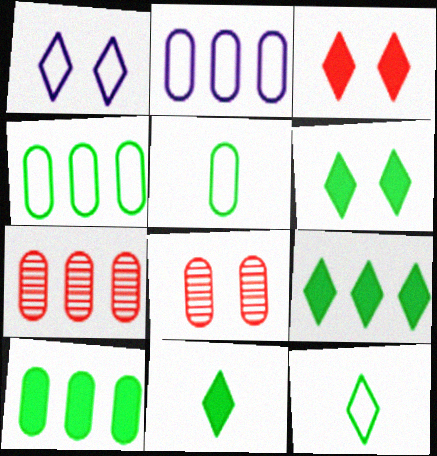[[2, 7, 10], 
[6, 9, 11]]